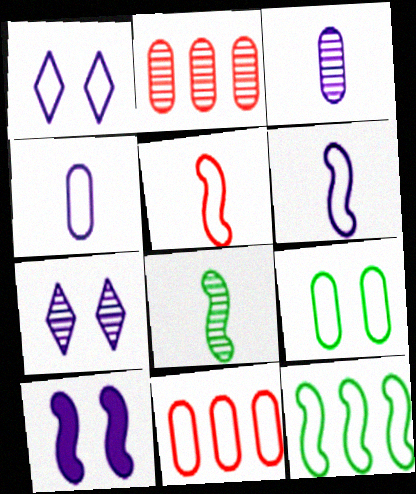[[2, 7, 8], 
[4, 9, 11]]